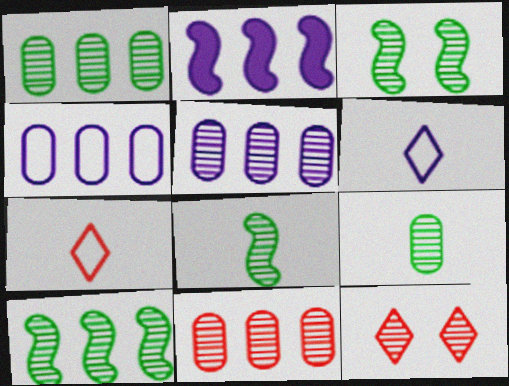[[1, 5, 11], 
[3, 8, 10], 
[5, 8, 12]]